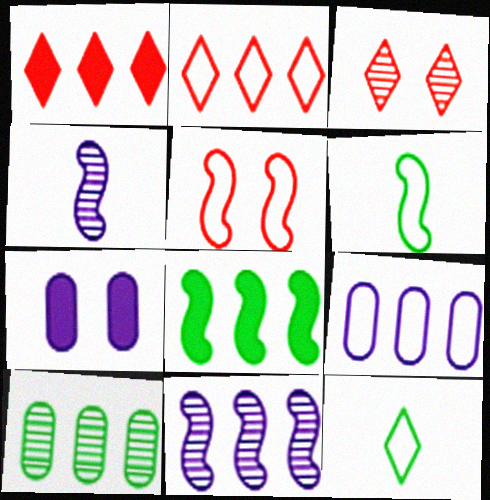[[3, 4, 10], 
[4, 5, 8], 
[5, 9, 12]]